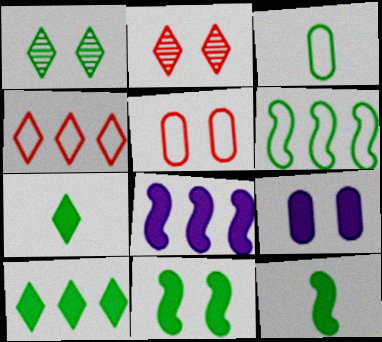[[2, 3, 8]]